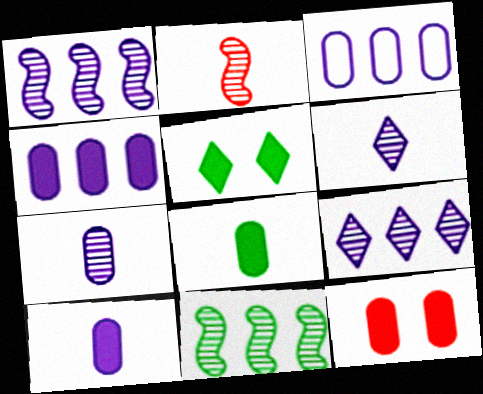[[2, 3, 5], 
[4, 8, 12]]